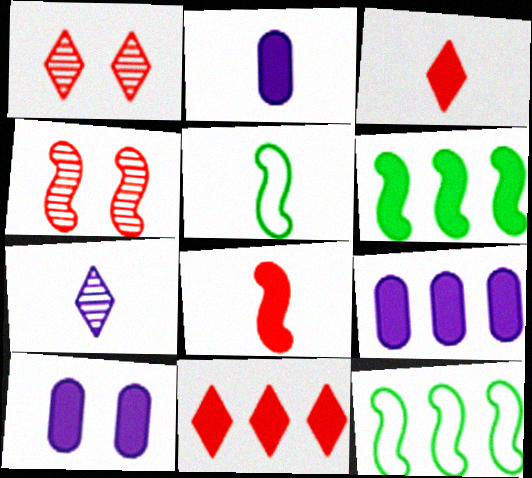[[1, 2, 12], 
[1, 5, 9], 
[2, 9, 10], 
[3, 6, 10], 
[6, 9, 11]]